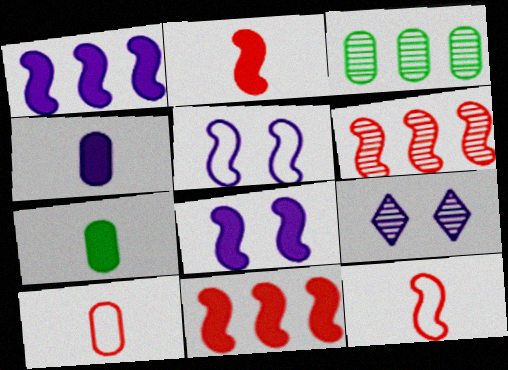[]